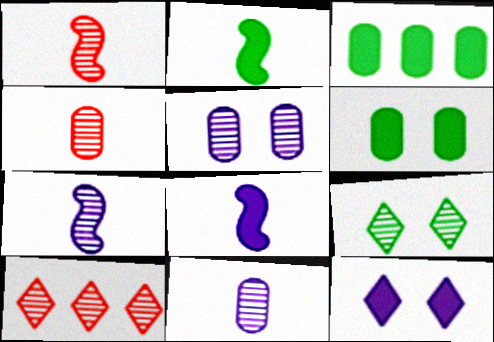[]